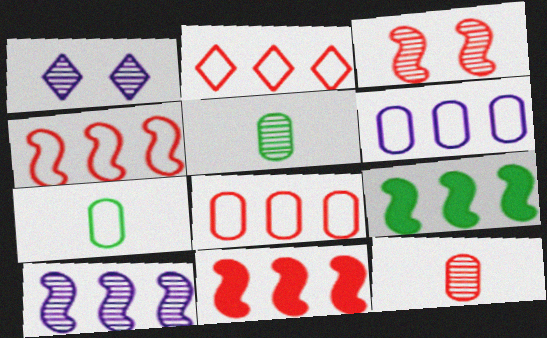[[1, 7, 11], 
[2, 4, 8], 
[4, 9, 10]]